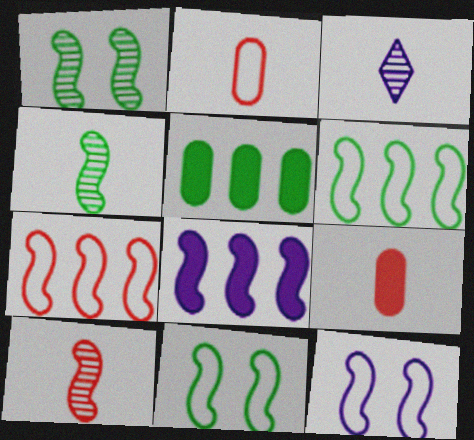[[8, 10, 11]]